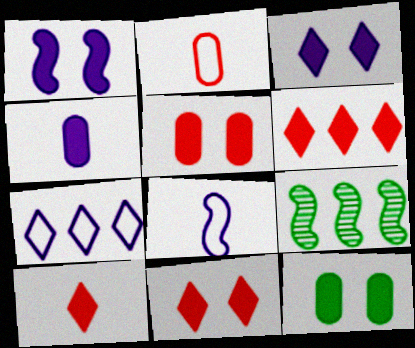[[1, 11, 12], 
[2, 3, 9], 
[6, 10, 11]]